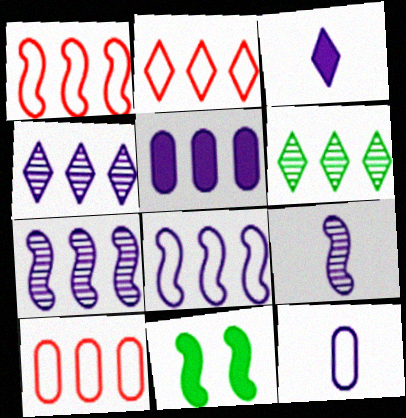[[1, 2, 10], 
[1, 5, 6], 
[1, 9, 11], 
[3, 9, 12], 
[4, 5, 8]]